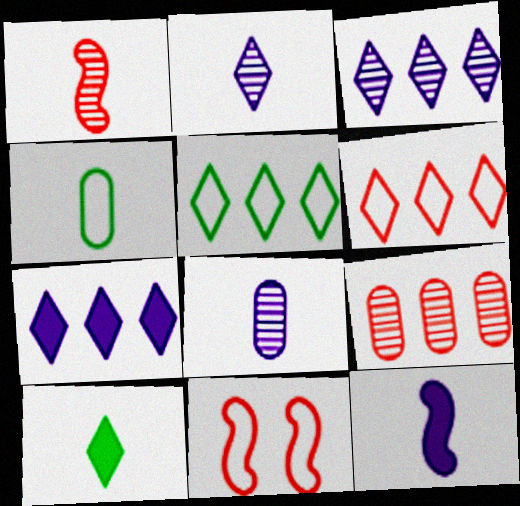[]